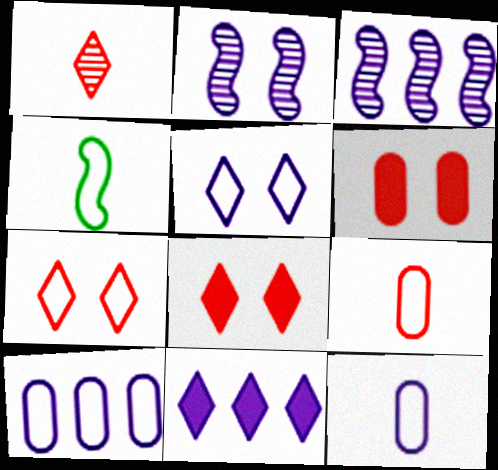[[2, 11, 12], 
[3, 10, 11], 
[4, 7, 10]]